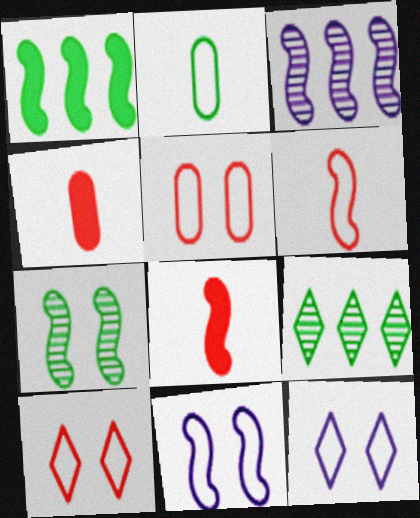[[4, 9, 11]]